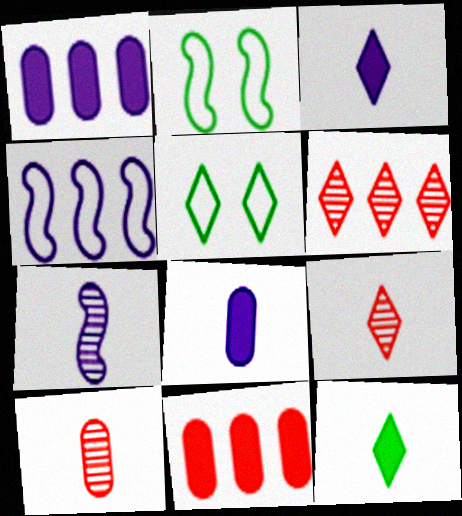[[1, 2, 9], 
[2, 6, 8], 
[3, 5, 6], 
[5, 7, 11]]